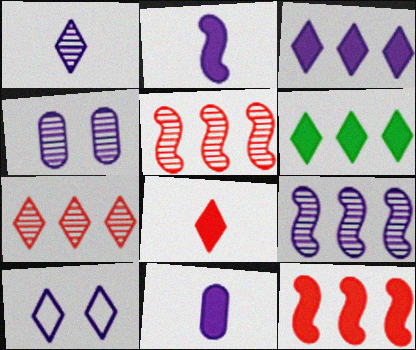[[1, 3, 10], 
[1, 4, 9], 
[9, 10, 11]]